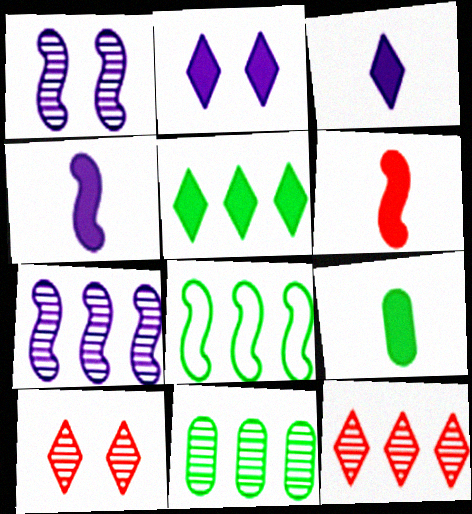[[1, 6, 8], 
[3, 6, 9], 
[5, 8, 11], 
[7, 11, 12]]